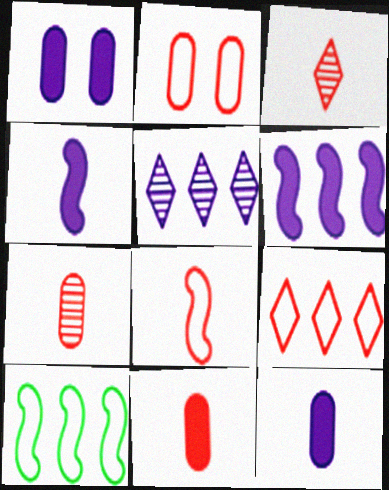[[1, 3, 10], 
[2, 8, 9], 
[3, 8, 11]]